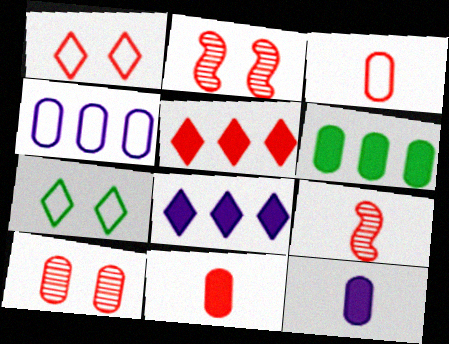[[2, 3, 5]]